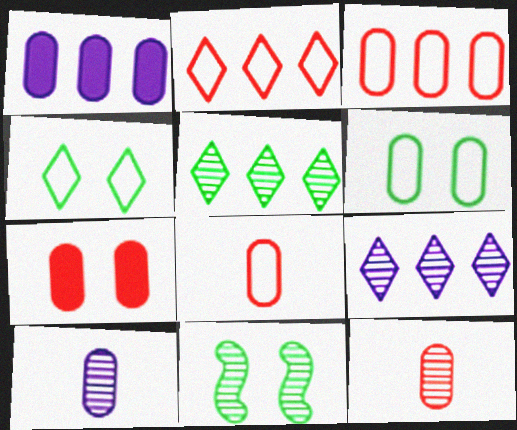[[1, 6, 12], 
[3, 7, 12], 
[9, 11, 12]]